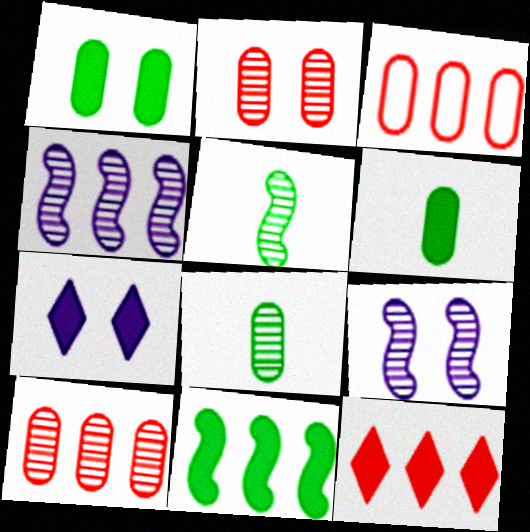[[3, 5, 7]]